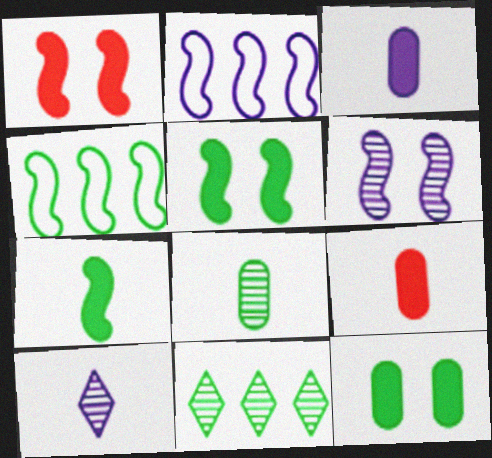[]